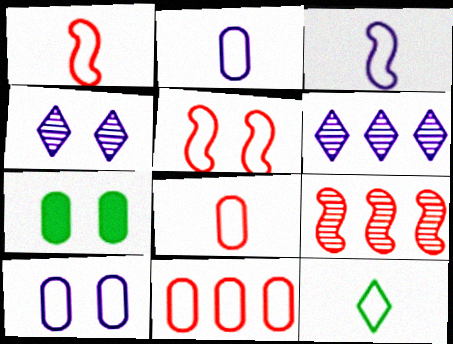[[1, 2, 12], 
[1, 6, 7], 
[3, 8, 12], 
[4, 5, 7]]